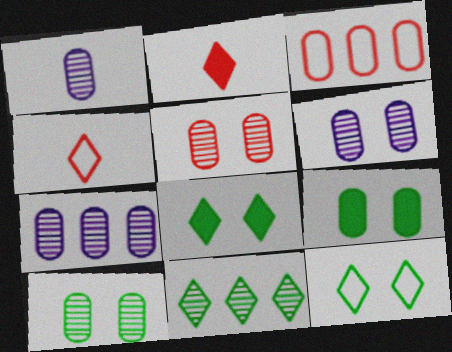[[1, 3, 9], 
[1, 6, 7], 
[5, 6, 10]]